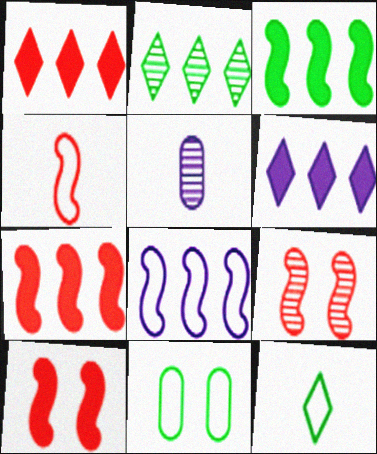[[2, 5, 9], 
[4, 7, 9]]